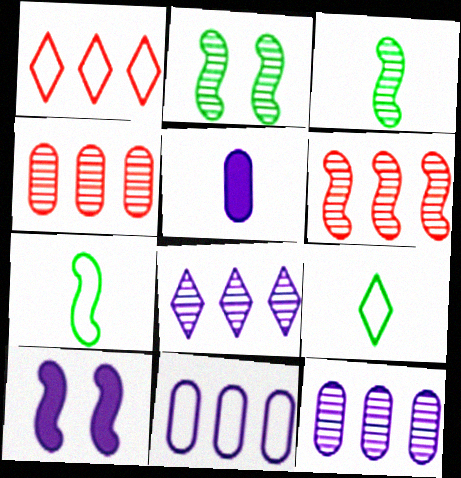[[1, 2, 5], 
[4, 9, 10], 
[6, 7, 10]]